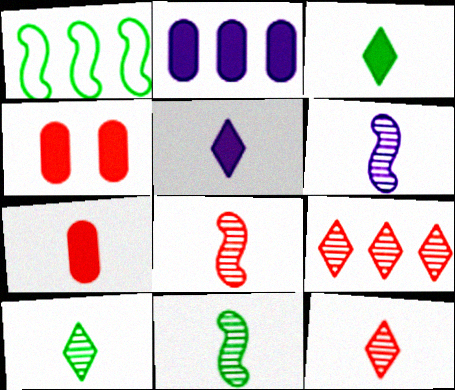[[1, 2, 9], 
[6, 8, 11]]